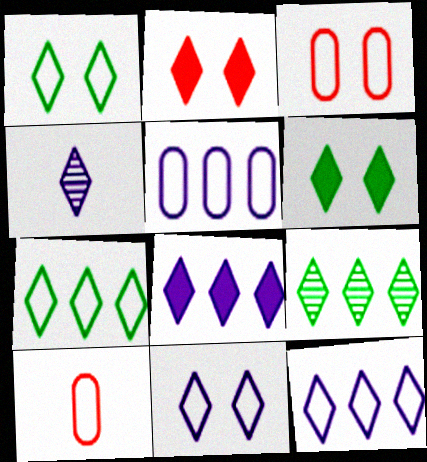[[2, 4, 7], 
[4, 8, 11]]